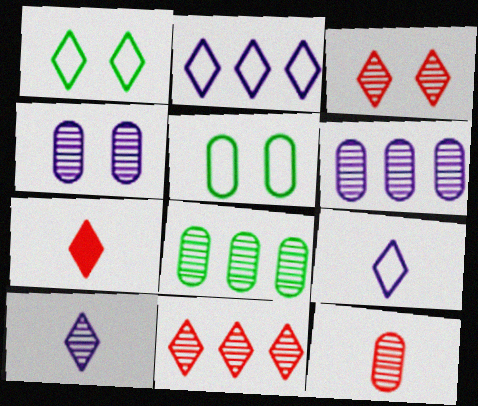[[4, 8, 12]]